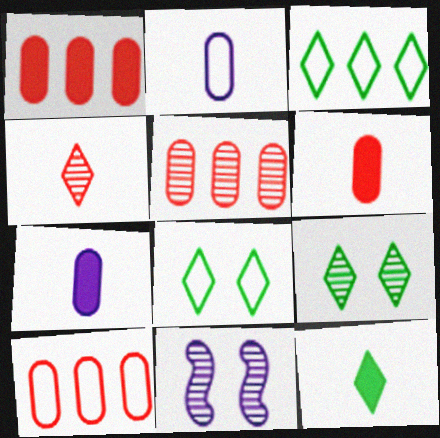[[1, 5, 10], 
[3, 6, 11], 
[3, 9, 12], 
[10, 11, 12]]